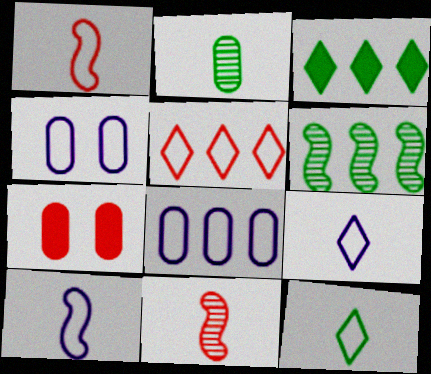[[2, 7, 8], 
[3, 4, 11], 
[5, 7, 11], 
[6, 7, 9]]